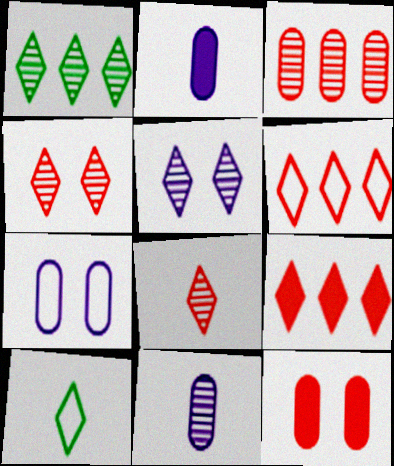[[1, 5, 8], 
[5, 9, 10]]